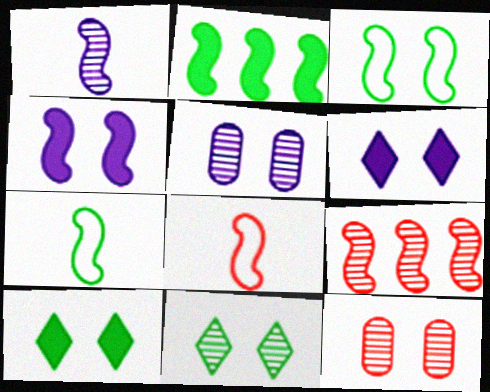[[3, 6, 12], 
[4, 7, 9]]